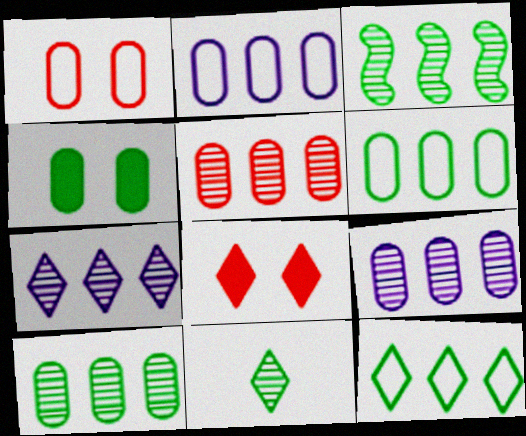[[3, 5, 7], 
[5, 9, 10]]